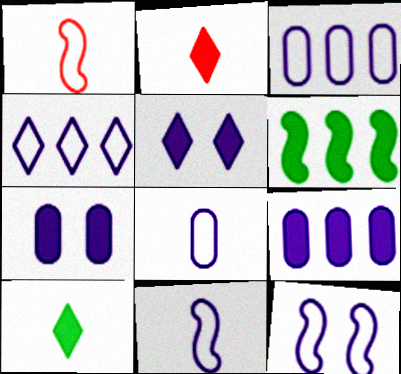[[2, 6, 7], 
[4, 8, 12]]